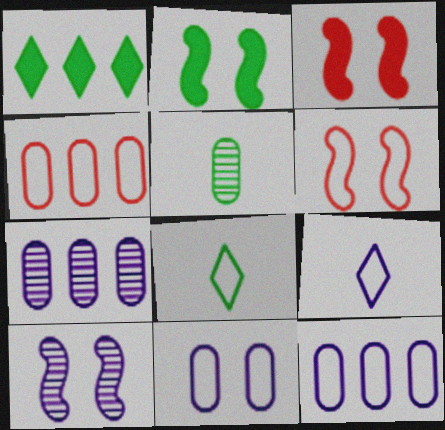[[2, 6, 10], 
[3, 7, 8], 
[6, 8, 12]]